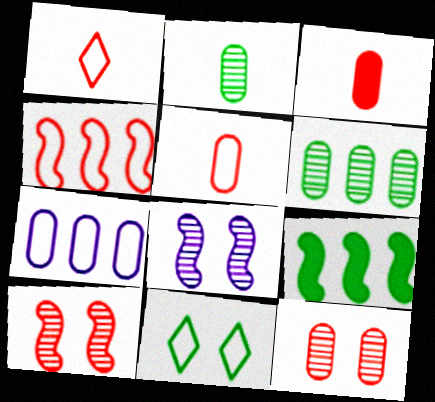[[2, 9, 11]]